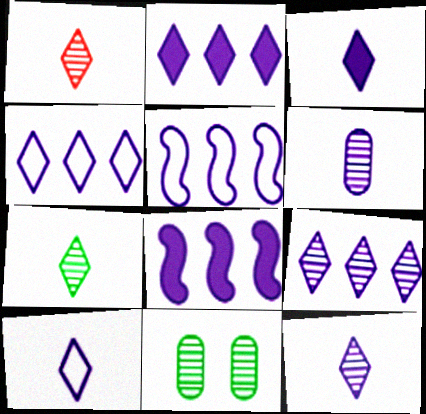[[1, 7, 12], 
[2, 4, 9], 
[3, 10, 12]]